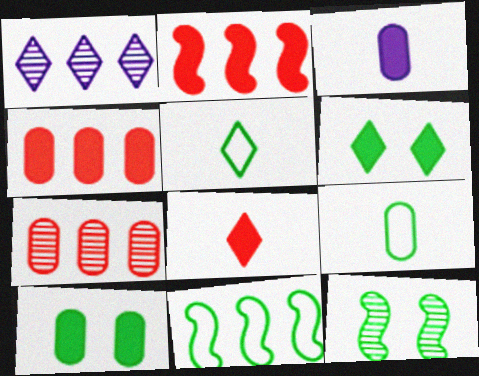[[1, 4, 11], 
[2, 3, 6], 
[3, 4, 10]]